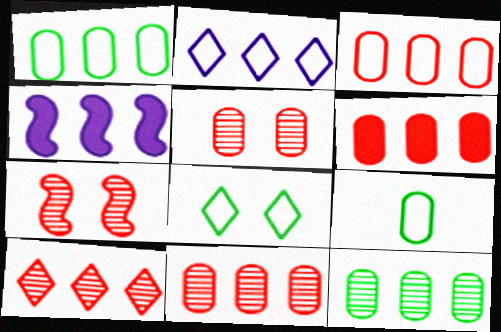[[1, 4, 10], 
[3, 6, 11]]